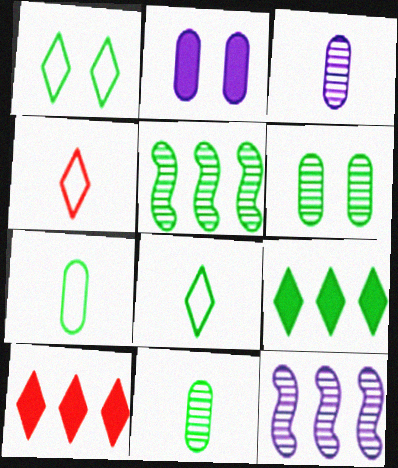[[2, 4, 5]]